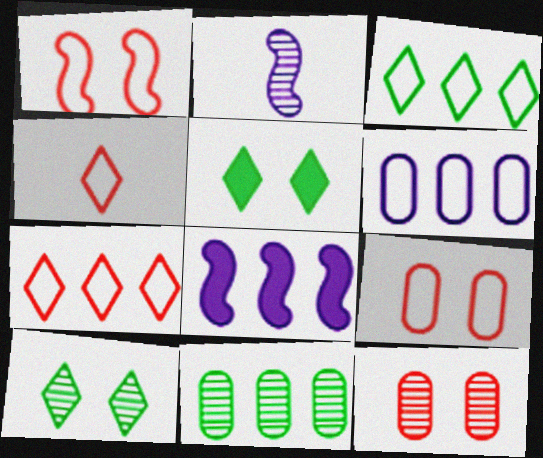[[7, 8, 11]]